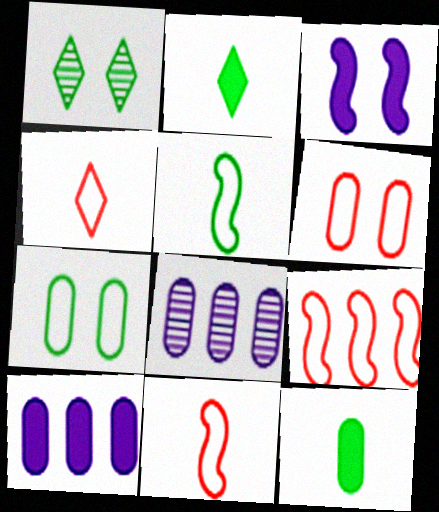[[1, 3, 6], 
[1, 10, 11], 
[4, 6, 9], 
[6, 8, 12]]